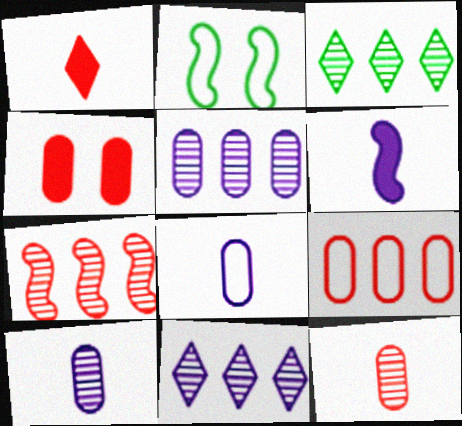[[1, 2, 5], 
[2, 6, 7], 
[3, 5, 7], 
[4, 9, 12]]